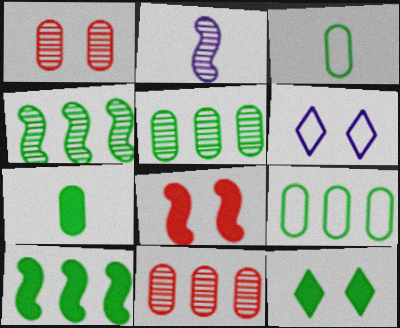[[3, 4, 12], 
[7, 10, 12]]